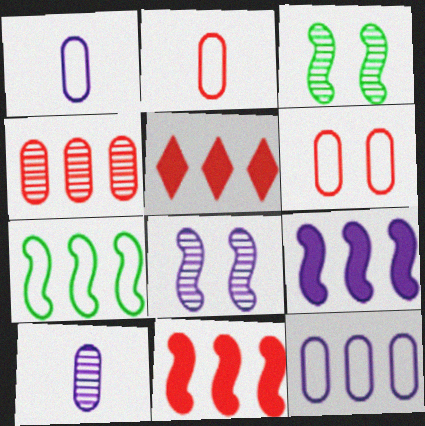[[1, 3, 5]]